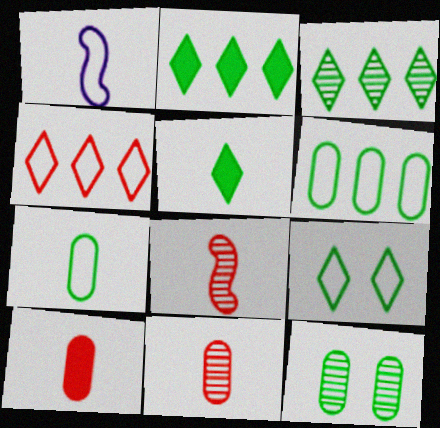[[1, 5, 11], 
[3, 5, 9]]